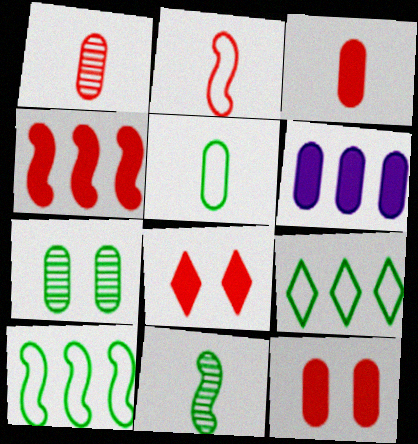[[3, 4, 8]]